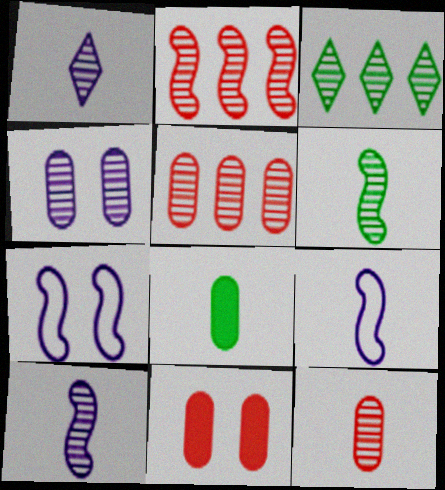[[1, 6, 12], 
[3, 9, 11]]